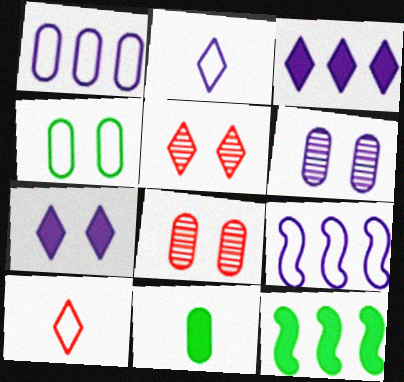[[1, 8, 11], 
[2, 8, 12], 
[4, 9, 10], 
[5, 9, 11], 
[6, 10, 12]]